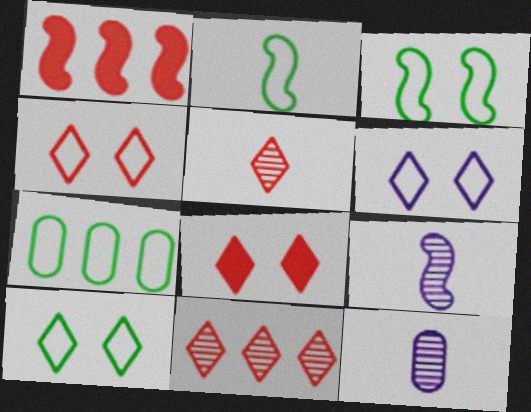[[1, 3, 9], 
[1, 10, 12], 
[2, 7, 10], 
[4, 6, 10], 
[7, 8, 9]]